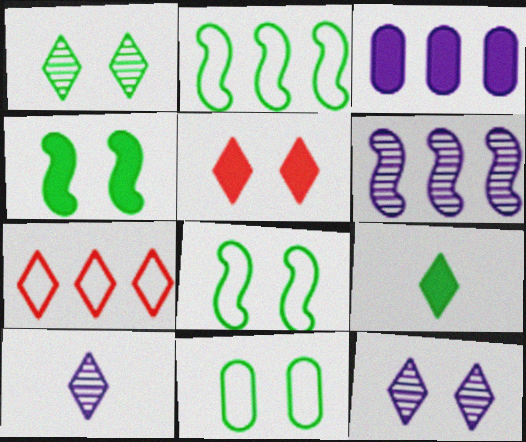[[1, 4, 11], 
[7, 9, 12]]